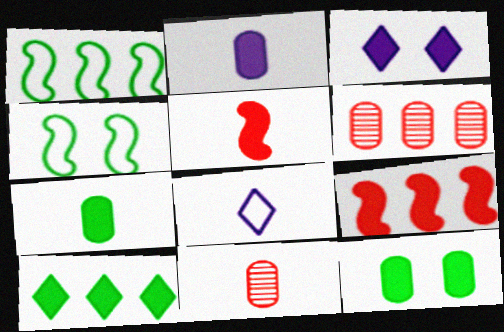[[1, 3, 11], 
[3, 7, 9]]